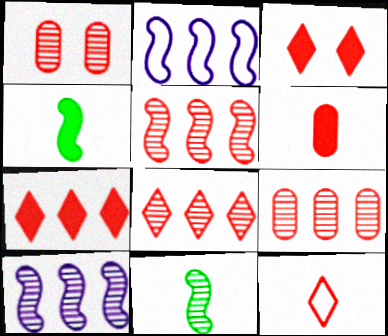[[3, 8, 12], 
[5, 8, 9]]